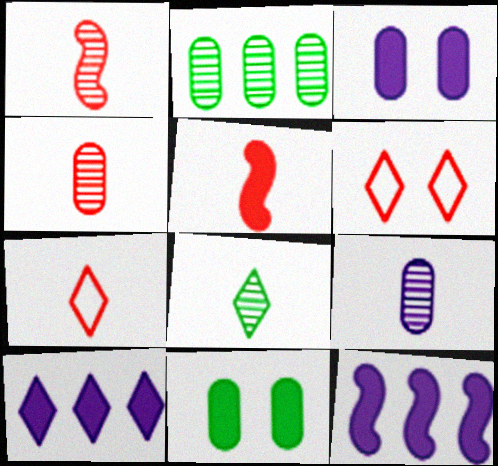[[1, 8, 9], 
[4, 5, 7], 
[5, 10, 11], 
[6, 8, 10]]